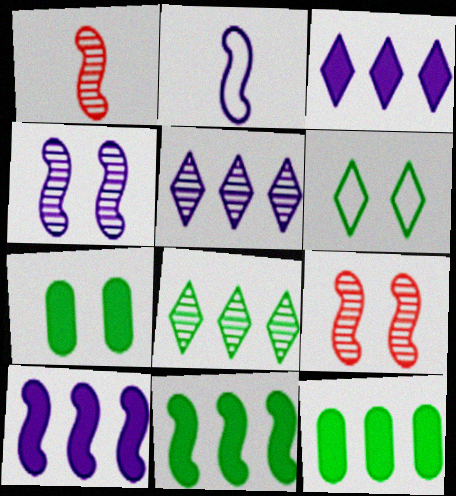[[2, 4, 10], 
[2, 9, 11]]